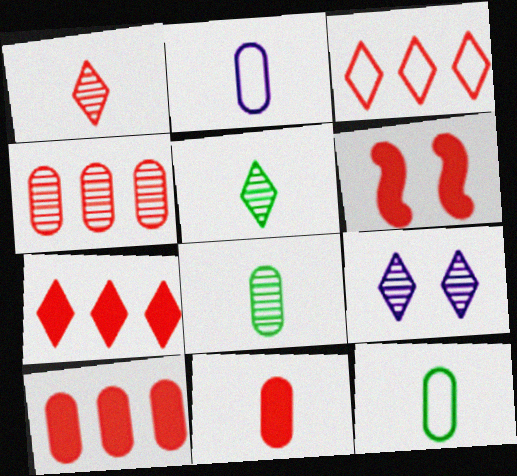[[2, 8, 11], 
[6, 7, 11]]